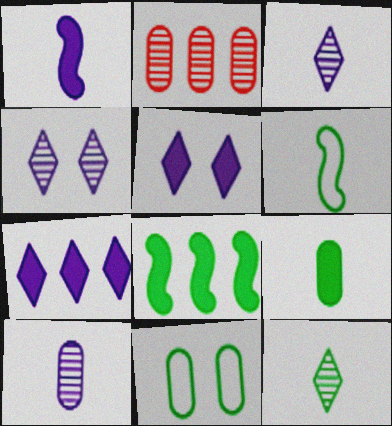[[2, 5, 6], 
[6, 9, 12], 
[8, 11, 12]]